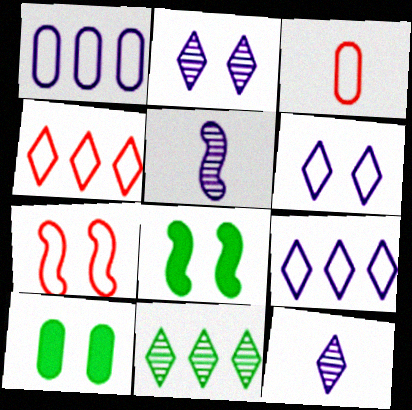[[2, 7, 10], 
[3, 4, 7], 
[4, 5, 10]]